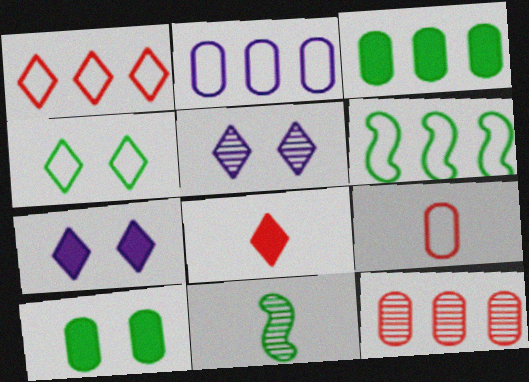[[1, 2, 6], 
[2, 3, 12], 
[3, 4, 11], 
[5, 11, 12]]